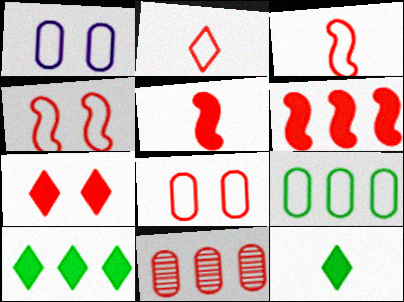[[3, 7, 11]]